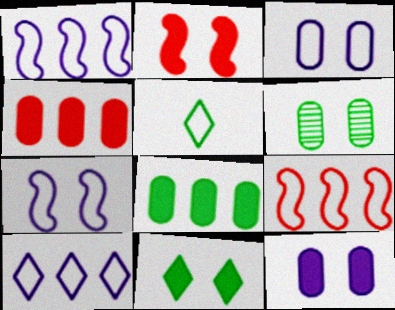[[2, 11, 12], 
[3, 5, 9]]